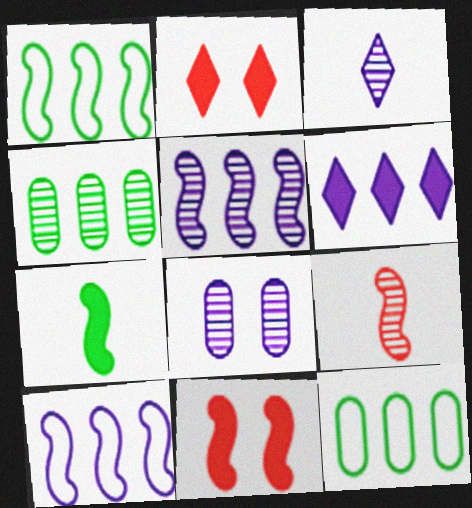[[3, 5, 8], 
[3, 11, 12]]